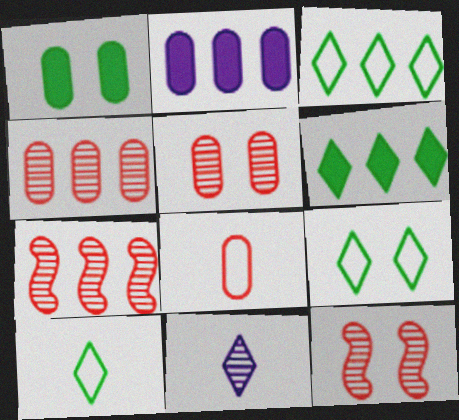[[2, 3, 7], 
[2, 10, 12], 
[3, 9, 10]]